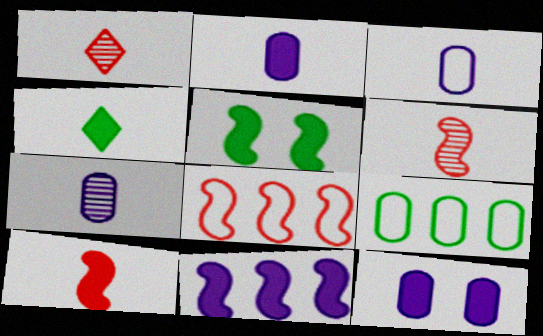[[2, 3, 7], 
[2, 4, 10], 
[3, 4, 6], 
[5, 10, 11]]